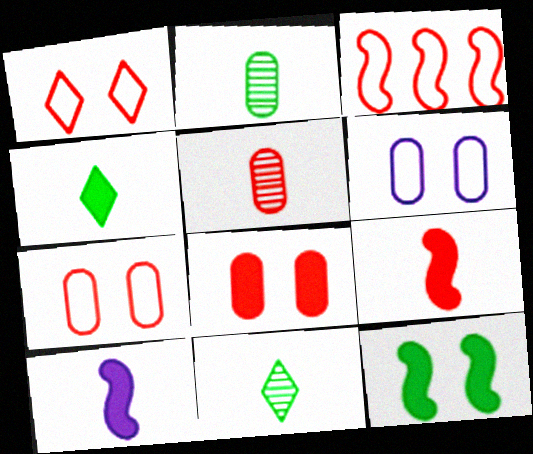[]